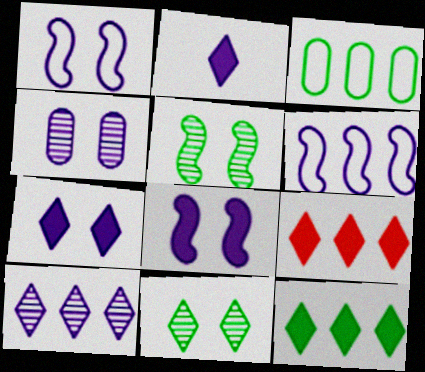[[1, 4, 7], 
[2, 4, 6]]